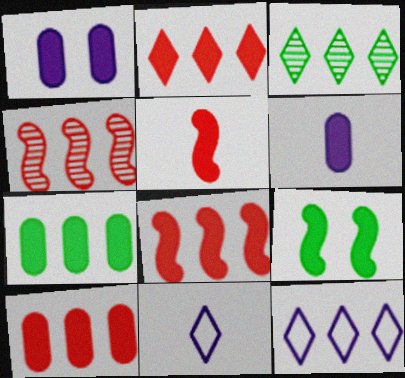[[2, 3, 12], 
[2, 6, 9], 
[2, 8, 10], 
[4, 7, 12]]